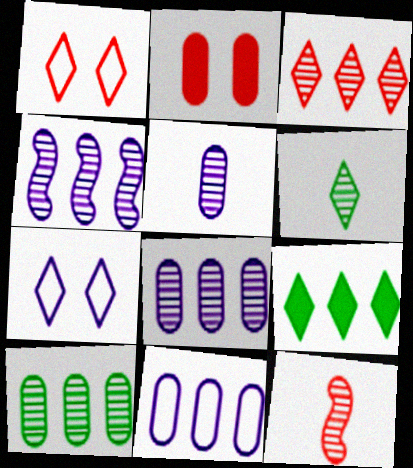[[3, 4, 10], 
[5, 6, 12]]